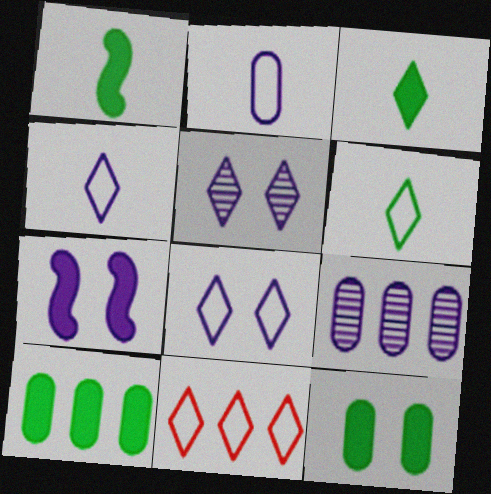[[3, 5, 11], 
[4, 7, 9], 
[6, 8, 11]]